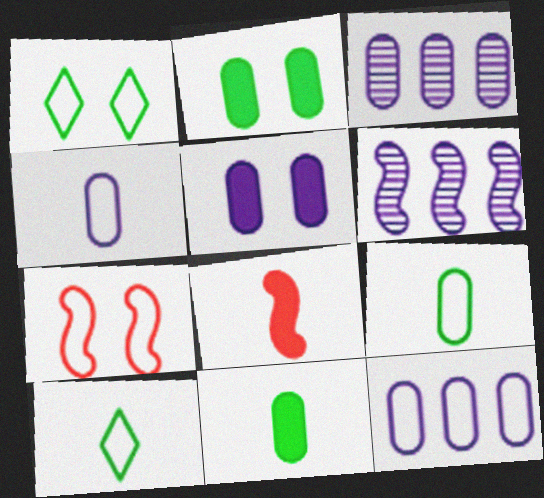[[1, 3, 8], 
[3, 4, 5], 
[7, 10, 12]]